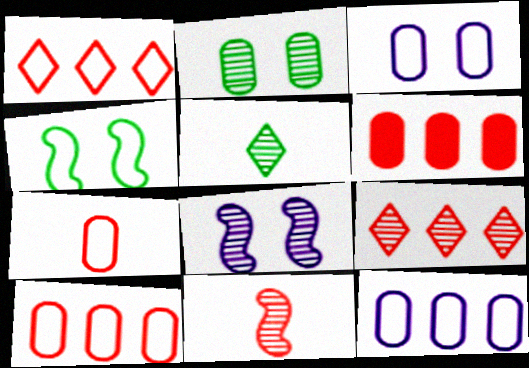[]